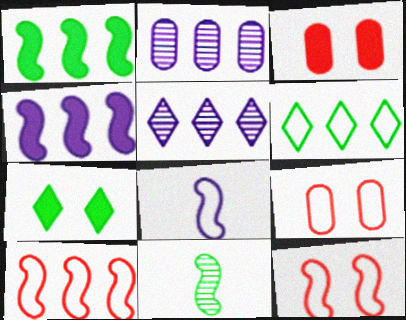[[4, 11, 12], 
[6, 8, 9]]